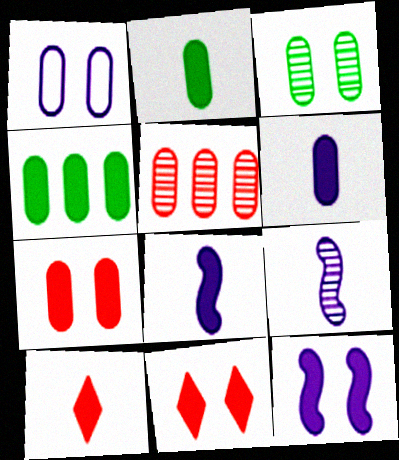[[1, 2, 5], 
[1, 3, 7], 
[2, 8, 10], 
[4, 6, 7], 
[4, 8, 11], 
[4, 10, 12]]